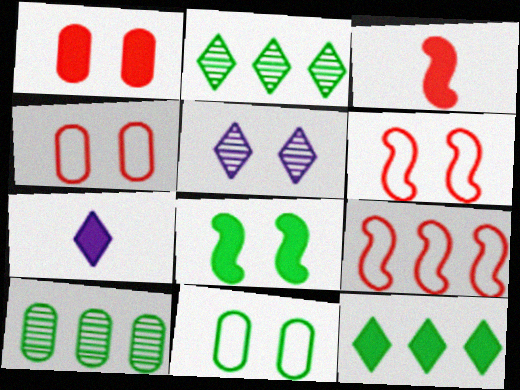[[4, 5, 8], 
[6, 7, 10]]